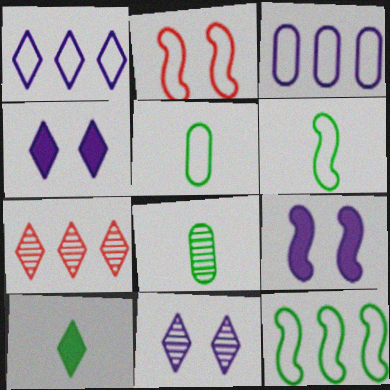[[1, 2, 5], 
[5, 7, 9], 
[6, 8, 10]]